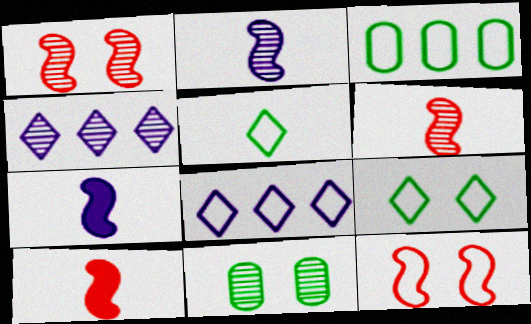[[4, 6, 11], 
[8, 10, 11]]